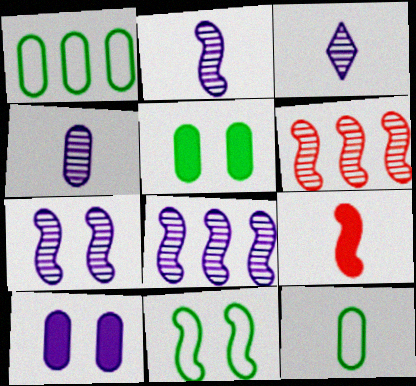[[2, 3, 4], 
[2, 7, 8], 
[3, 9, 12], 
[8, 9, 11]]